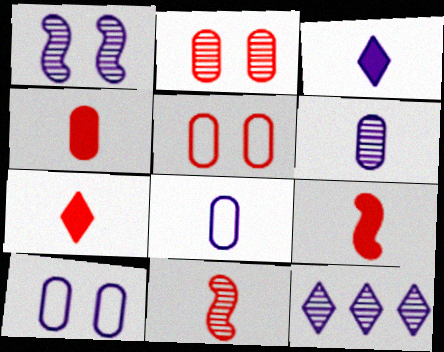[[1, 6, 12], 
[4, 7, 9]]